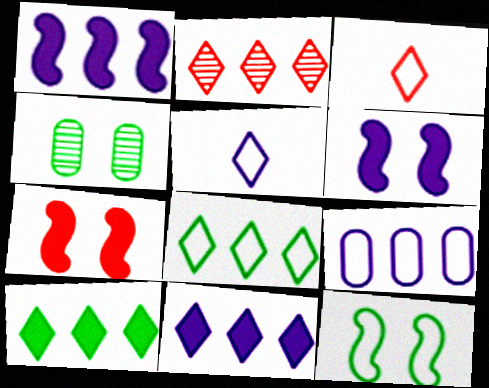[[1, 3, 4], 
[2, 8, 11], 
[3, 9, 12]]